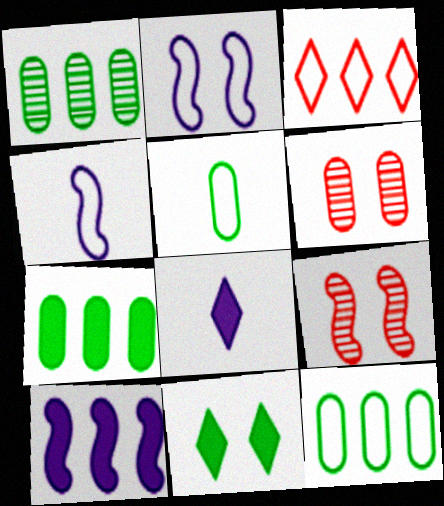[[1, 3, 10], 
[1, 7, 12], 
[2, 3, 5], 
[2, 6, 11], 
[8, 9, 12]]